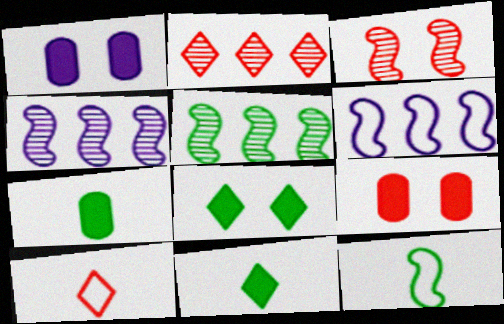[[1, 2, 12], 
[1, 5, 10]]